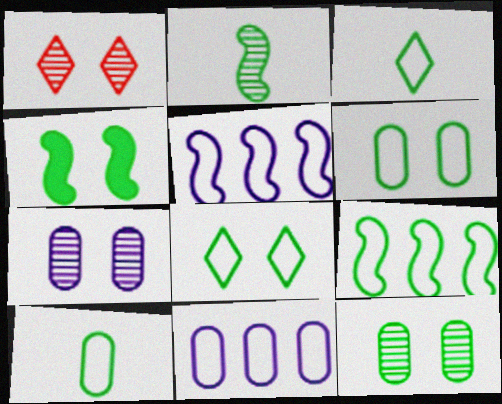[[2, 4, 9], 
[3, 6, 9], 
[4, 8, 12], 
[8, 9, 10]]